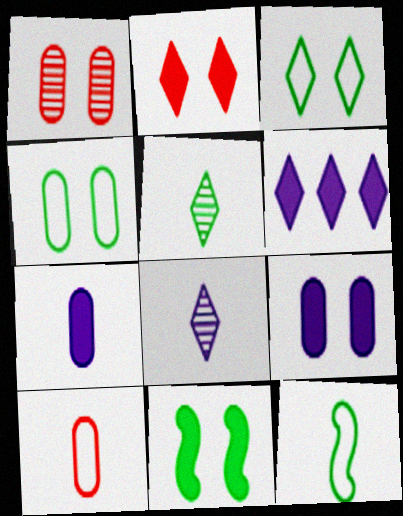[[1, 4, 9], 
[1, 6, 12], 
[2, 9, 11]]